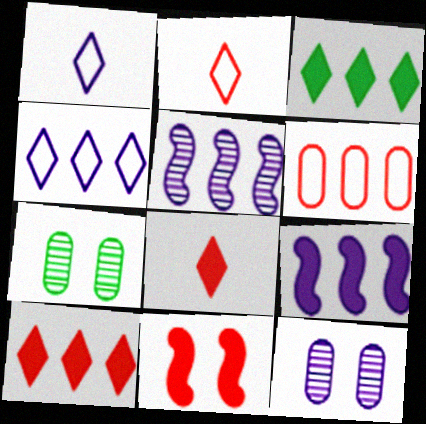[[1, 9, 12], 
[2, 7, 9], 
[3, 5, 6]]